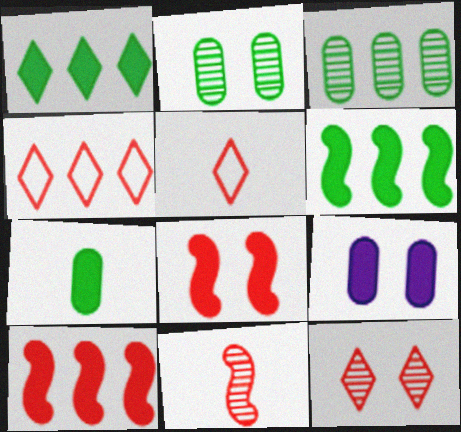[]